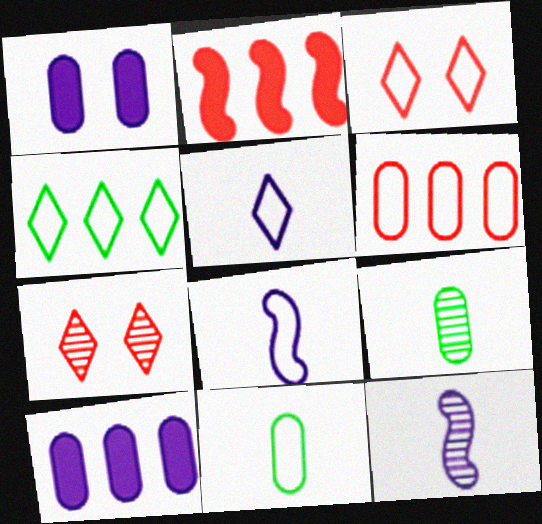[[1, 6, 9], 
[3, 4, 5]]